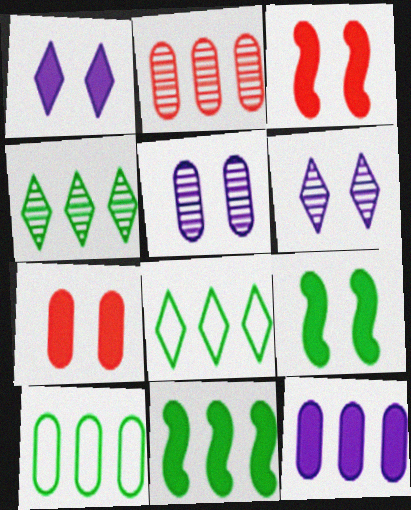[[1, 7, 9], 
[2, 10, 12], 
[4, 10, 11]]